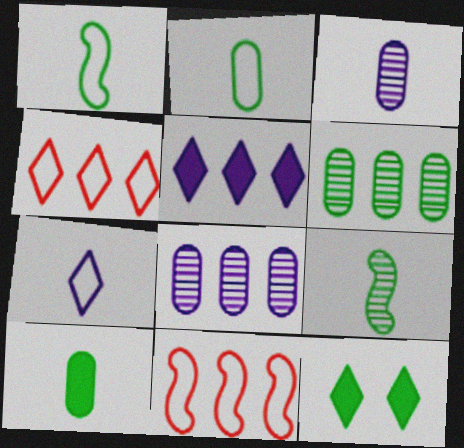[[1, 6, 12], 
[3, 11, 12], 
[5, 6, 11]]